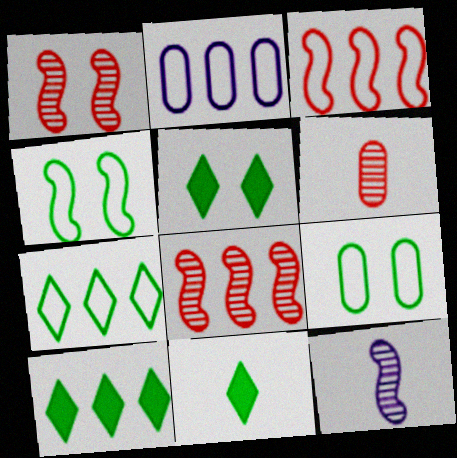[[1, 2, 11], 
[2, 3, 7], 
[2, 8, 10], 
[5, 10, 11]]